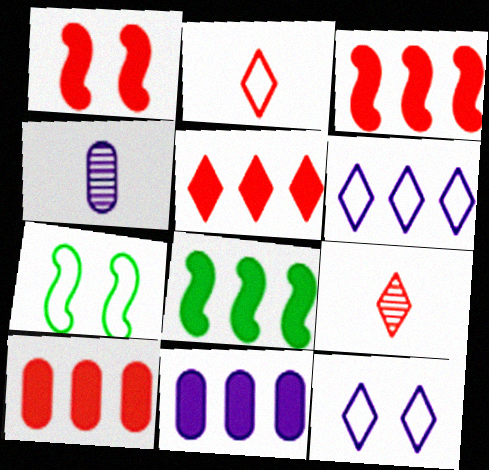[[3, 5, 10], 
[4, 5, 7], 
[5, 8, 11], 
[7, 9, 11]]